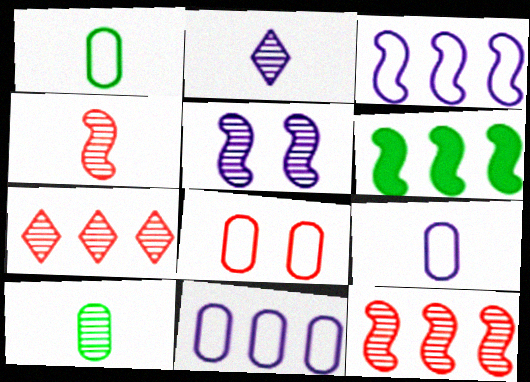[[1, 8, 11], 
[2, 4, 10], 
[2, 6, 8], 
[3, 6, 12], 
[5, 7, 10], 
[6, 7, 11]]